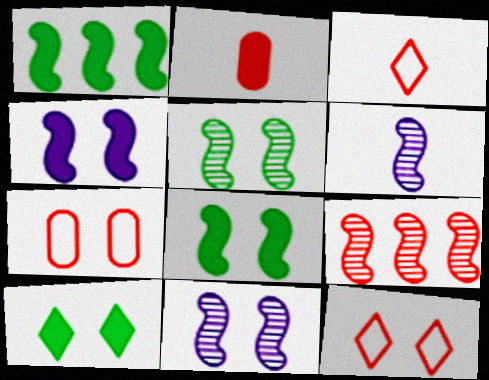[[2, 9, 12], 
[5, 6, 9], 
[7, 10, 11]]